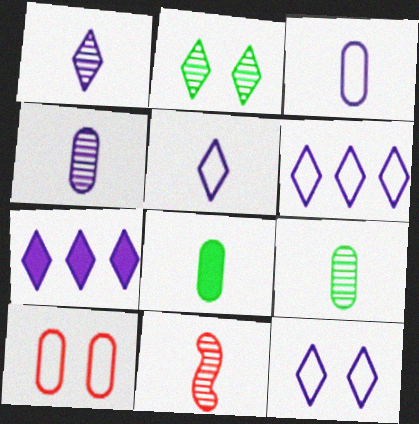[[1, 7, 12], 
[1, 9, 11], 
[5, 6, 12], 
[5, 8, 11]]